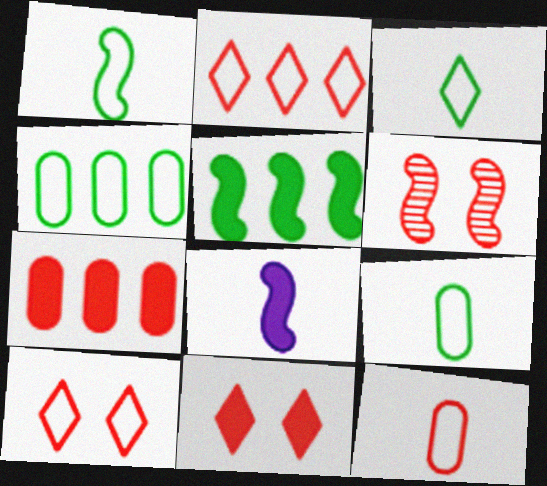[[1, 3, 9]]